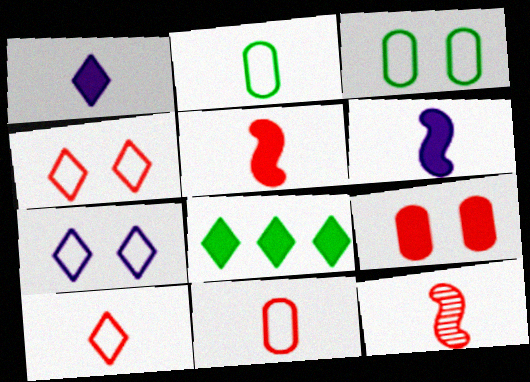[[1, 2, 12], 
[6, 8, 9]]